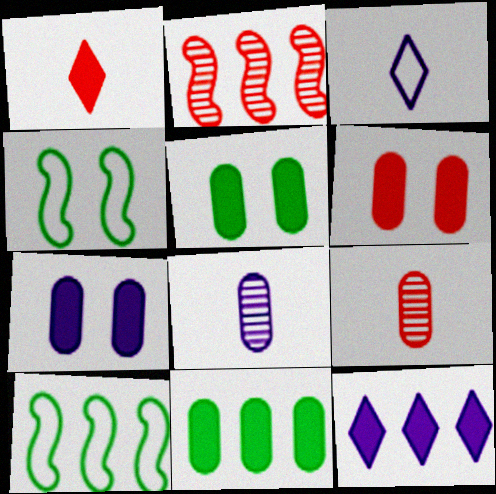[[2, 3, 5], 
[4, 9, 12], 
[5, 6, 7]]